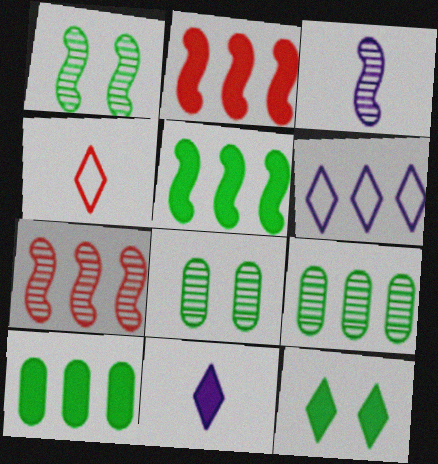[[1, 3, 7], 
[2, 6, 9], 
[6, 7, 10]]